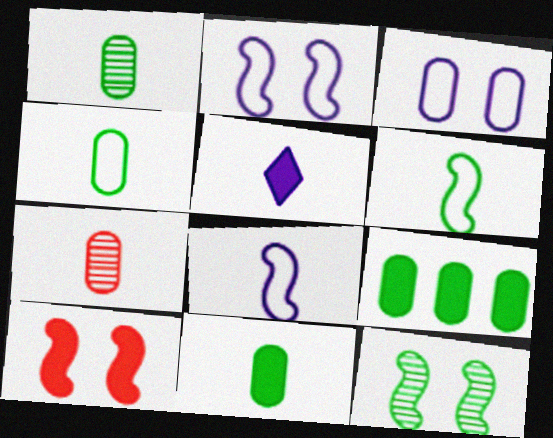[[1, 4, 11], 
[2, 10, 12], 
[3, 7, 9], 
[5, 6, 7], 
[5, 9, 10]]